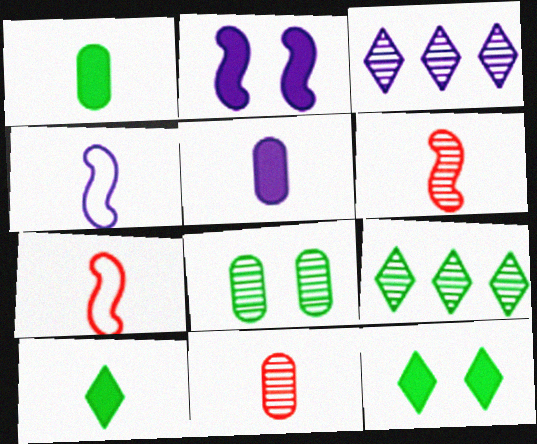[[3, 6, 8], 
[4, 10, 11]]